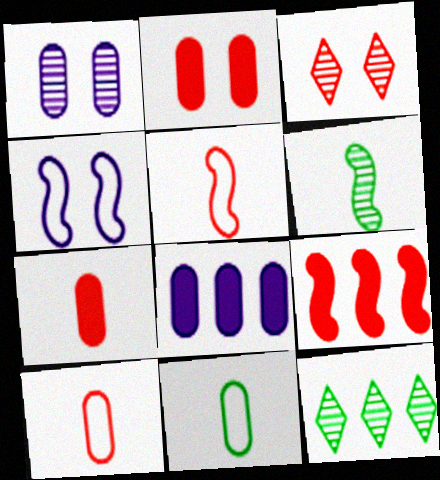[[3, 9, 10], 
[4, 6, 9], 
[4, 7, 12]]